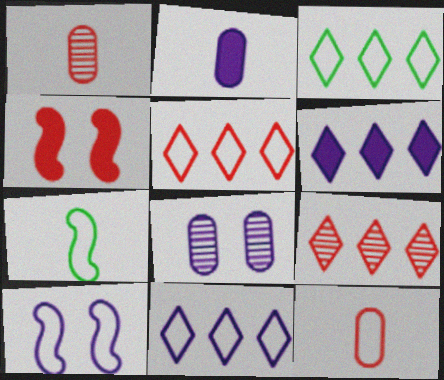[[1, 4, 5], 
[3, 5, 11], 
[3, 6, 9], 
[3, 10, 12], 
[4, 9, 12]]